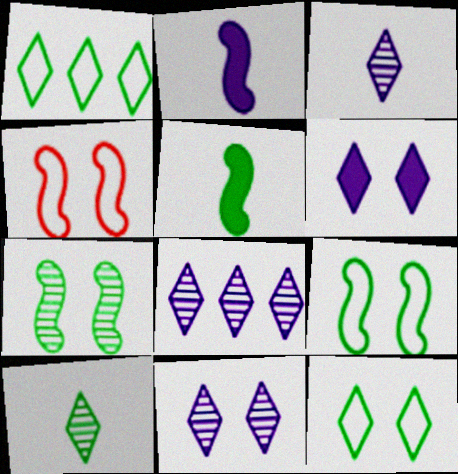[[3, 8, 11]]